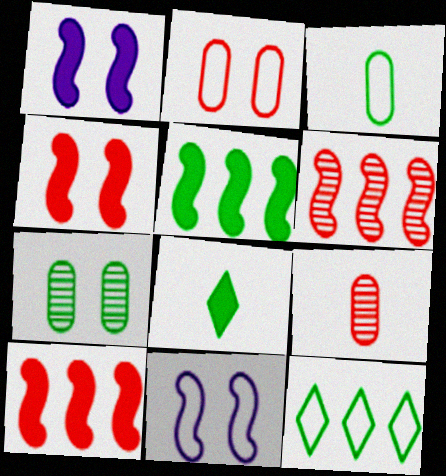[[1, 9, 12]]